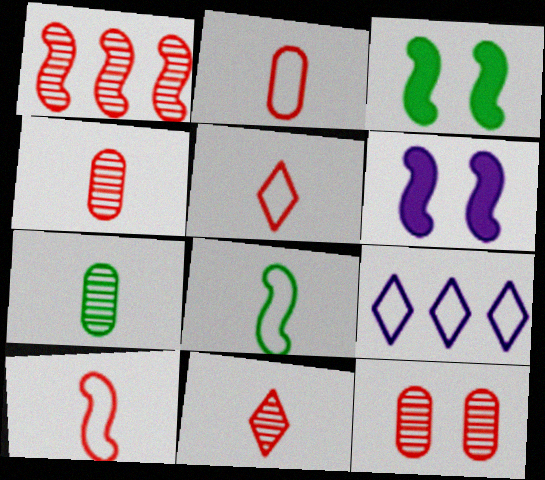[[1, 6, 8], 
[1, 11, 12], 
[2, 5, 10], 
[3, 4, 9]]